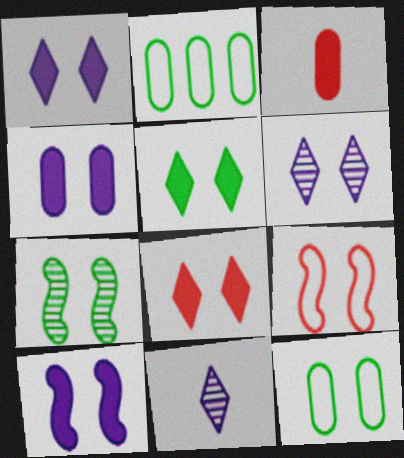[[1, 4, 10], 
[1, 5, 8], 
[5, 7, 12], 
[7, 9, 10]]